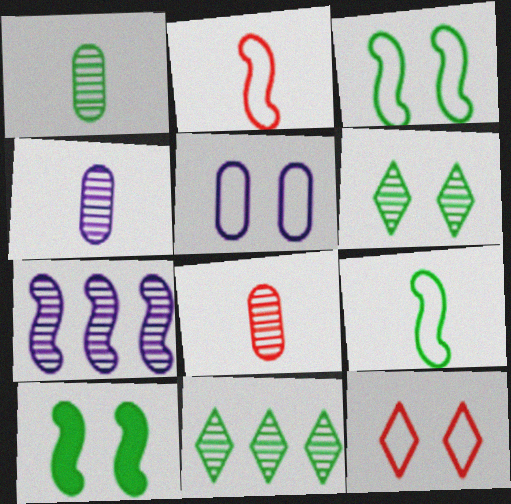[[1, 4, 8], 
[2, 7, 10], 
[3, 5, 12], 
[6, 7, 8]]